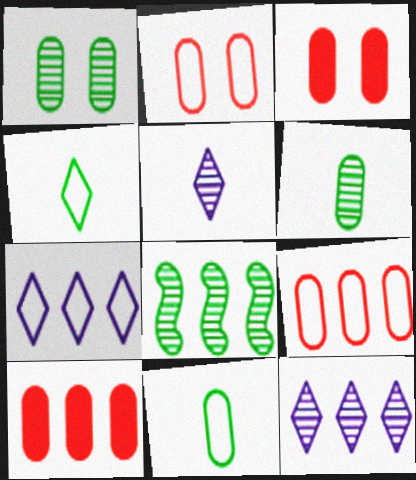[[7, 8, 10]]